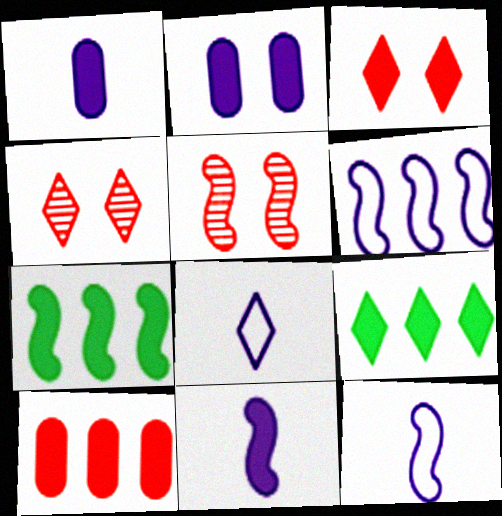[[1, 3, 7], 
[4, 8, 9], 
[5, 7, 12]]